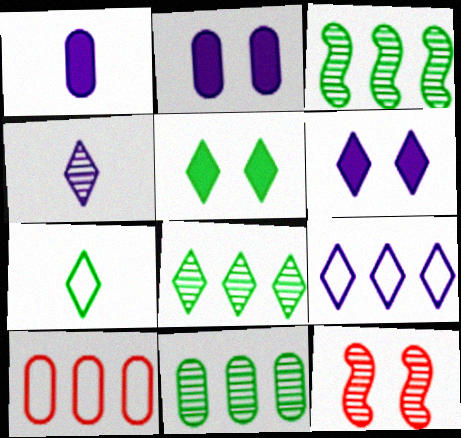[[3, 8, 11], 
[4, 6, 9], 
[4, 11, 12], 
[5, 7, 8]]